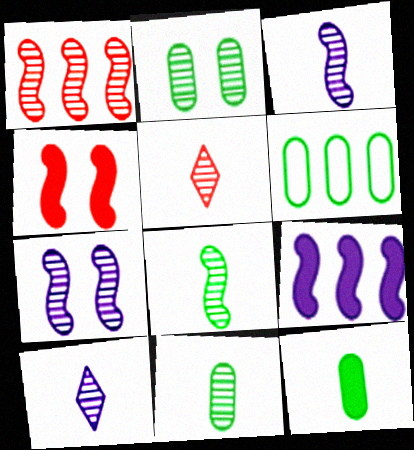[[1, 2, 10], 
[1, 7, 8], 
[2, 6, 12], 
[3, 5, 11], 
[4, 6, 10]]